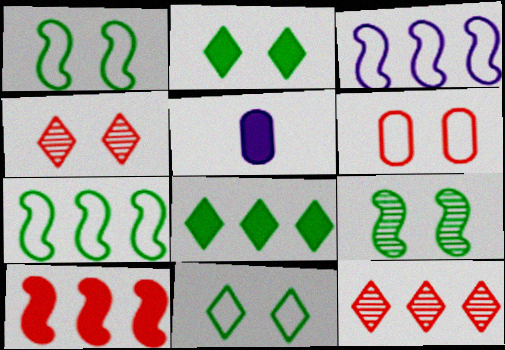[[1, 5, 12], 
[2, 5, 10], 
[4, 5, 7]]